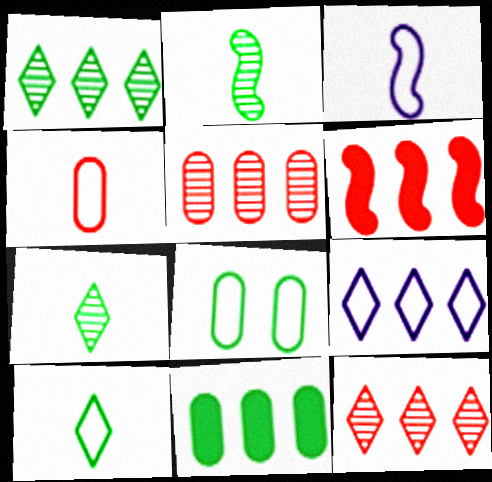[[3, 4, 10]]